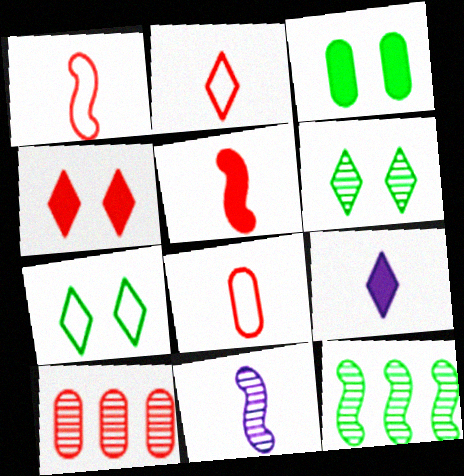[[1, 2, 8], 
[1, 4, 10], 
[6, 10, 11]]